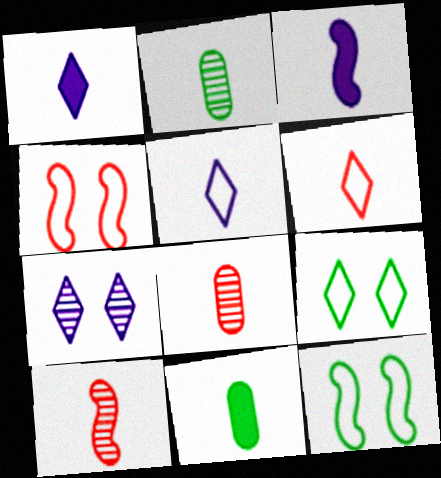[[2, 3, 6], 
[5, 10, 11]]